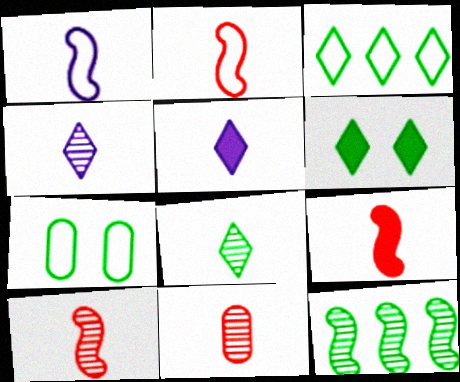[[2, 9, 10], 
[3, 6, 8]]